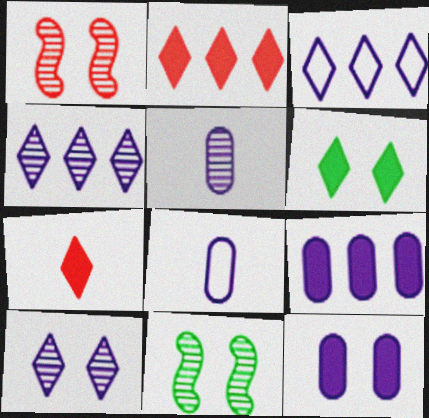[[2, 8, 11]]